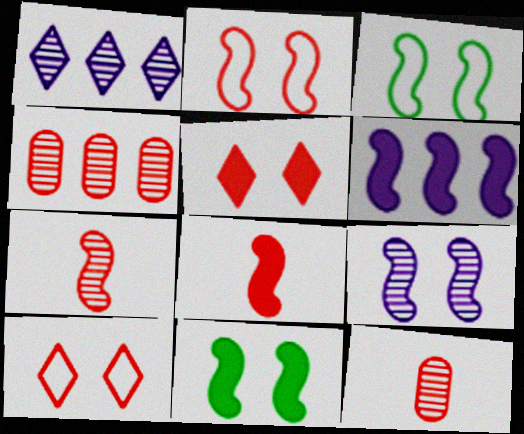[[2, 9, 11], 
[3, 6, 7], 
[4, 8, 10], 
[6, 8, 11]]